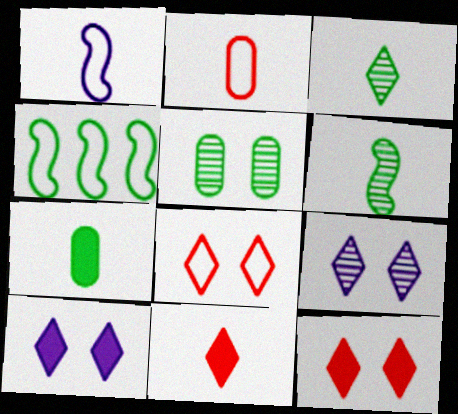[]